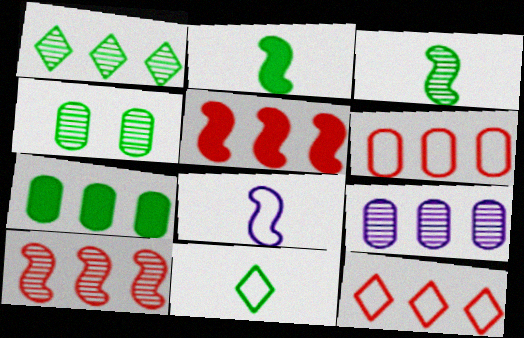[[1, 3, 4], 
[1, 9, 10], 
[6, 7, 9]]